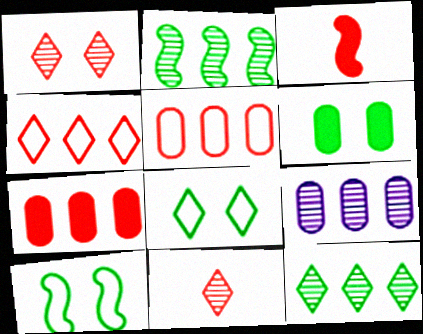[[1, 3, 5], 
[3, 8, 9]]